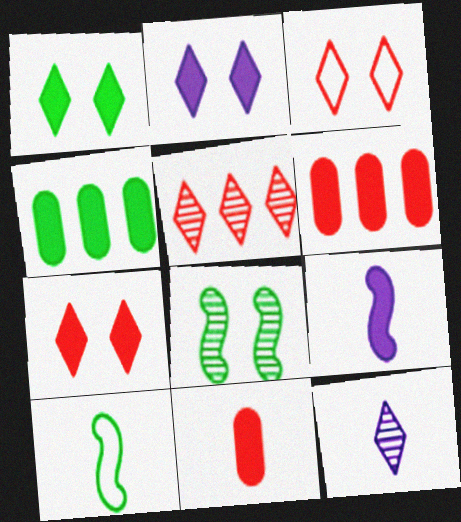[[1, 2, 7], 
[1, 6, 9], 
[4, 7, 9], 
[10, 11, 12]]